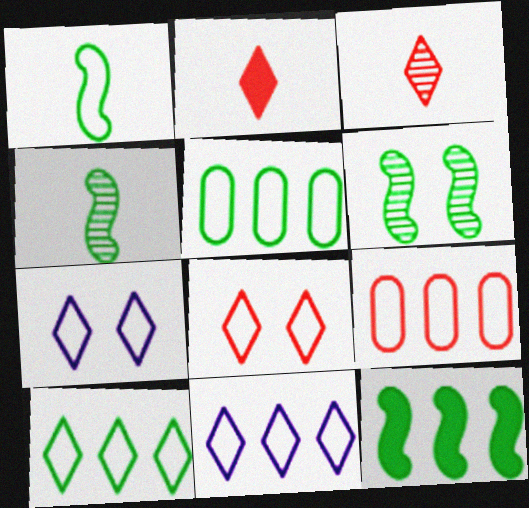[[1, 6, 12], 
[1, 7, 9]]